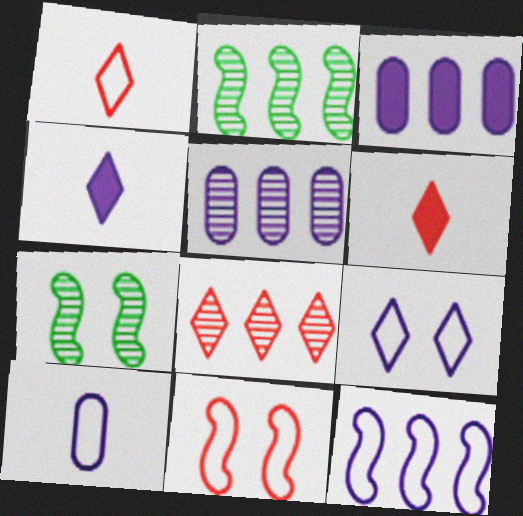[[1, 3, 7], 
[2, 5, 8], 
[9, 10, 12]]